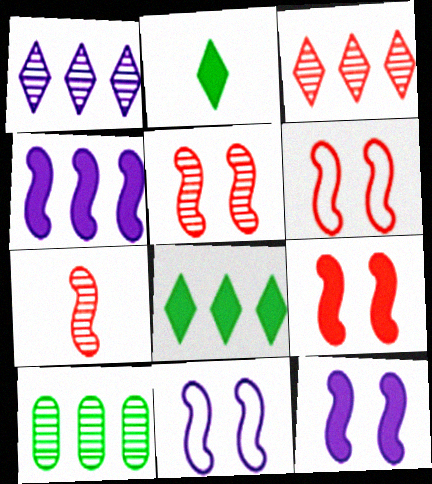[[5, 6, 9]]